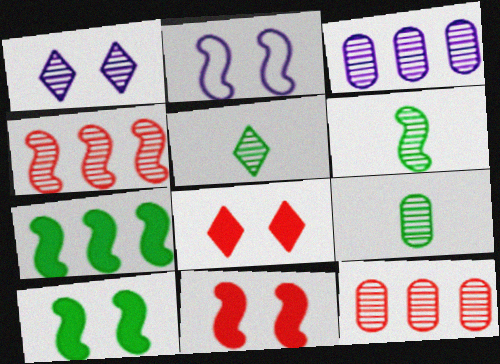[[1, 4, 9], 
[1, 6, 12], 
[5, 6, 9]]